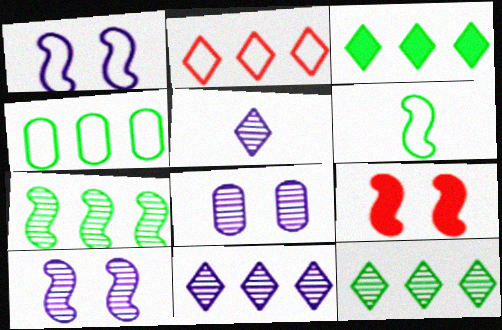[[2, 3, 11], 
[3, 4, 7], 
[4, 5, 9]]